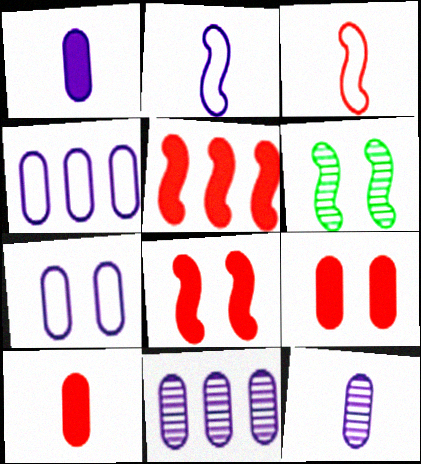[[1, 7, 11], 
[2, 5, 6]]